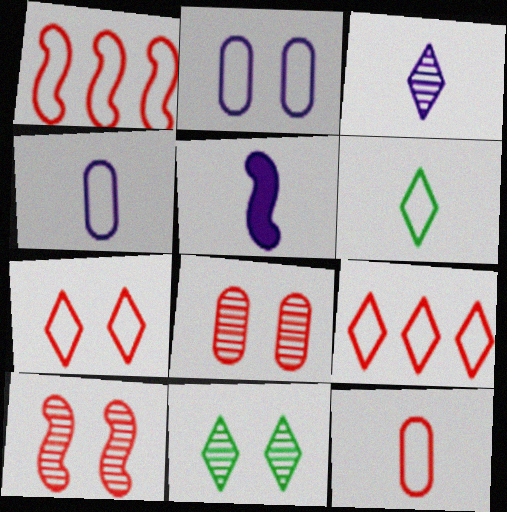[[1, 2, 6], 
[1, 7, 12], 
[3, 4, 5]]